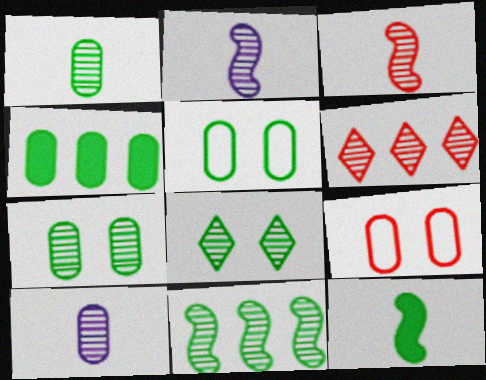[[1, 4, 5], 
[1, 8, 11], 
[2, 6, 7], 
[4, 9, 10]]